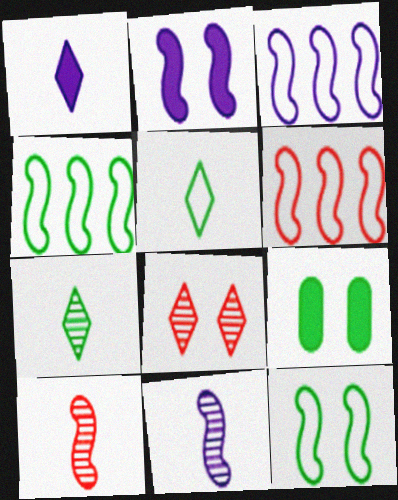[[2, 3, 11], 
[2, 4, 10], 
[3, 4, 6], 
[4, 7, 9]]